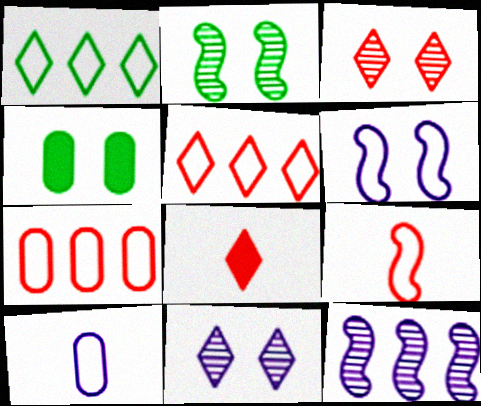[[1, 8, 11], 
[3, 4, 6], 
[3, 5, 8]]